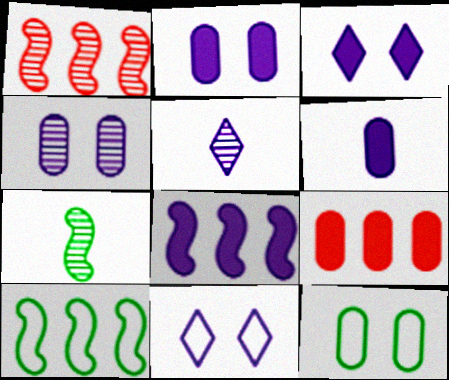[[1, 8, 10], 
[3, 6, 8], 
[7, 9, 11]]